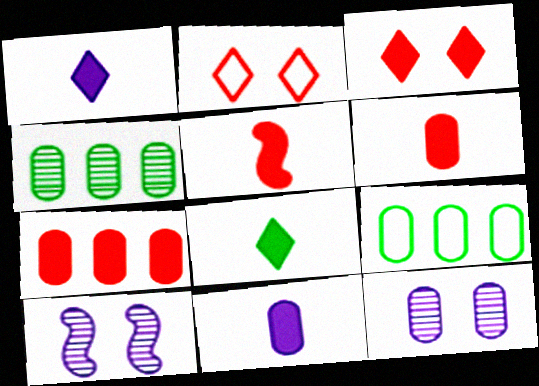[[3, 5, 7], 
[5, 8, 11], 
[6, 9, 12]]